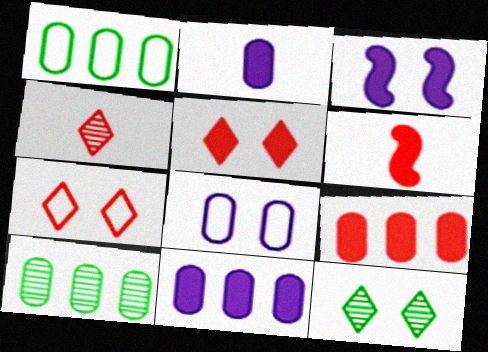[[1, 3, 4], 
[5, 6, 9]]